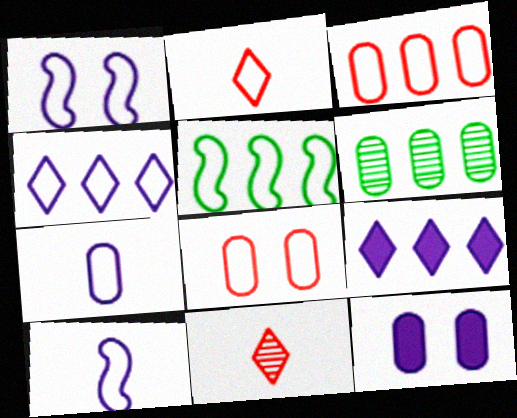[[1, 4, 7], 
[3, 4, 5], 
[5, 11, 12]]